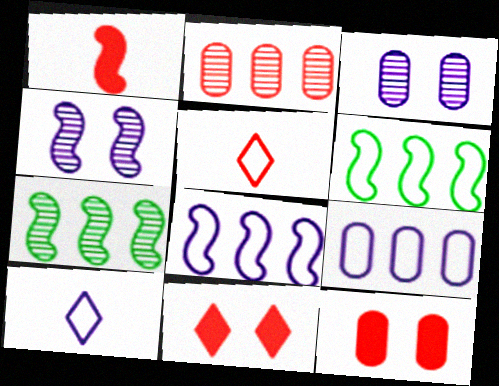[[1, 4, 6], 
[7, 10, 12]]